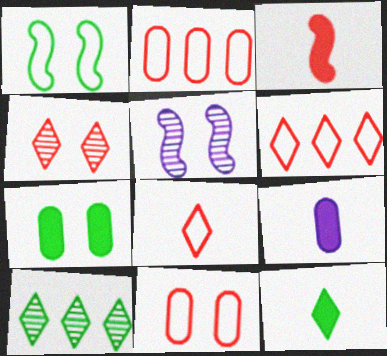[[2, 3, 4], 
[2, 5, 12], 
[3, 9, 12]]